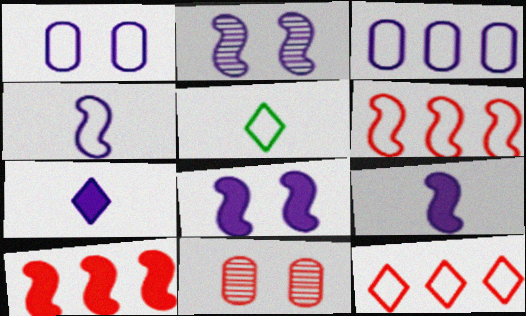[[1, 5, 6], 
[2, 3, 7]]